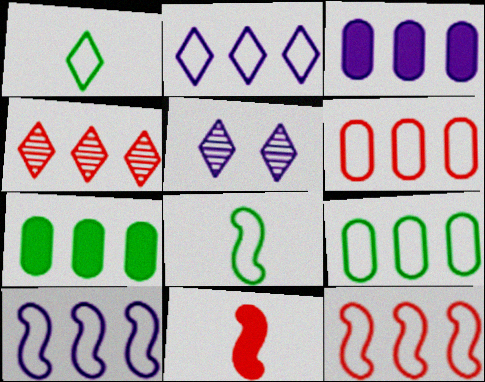[[2, 9, 12], 
[4, 7, 10], 
[5, 9, 11]]